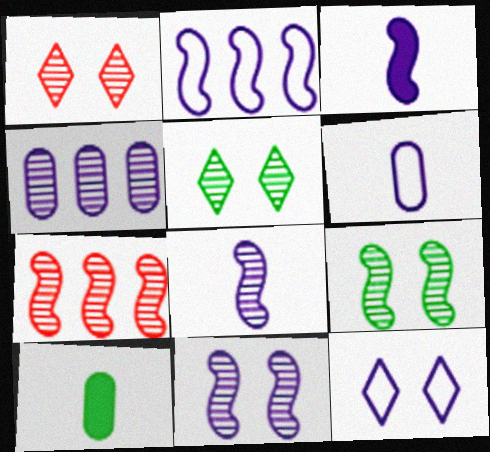[[1, 2, 10], 
[2, 3, 11], 
[2, 6, 12], 
[3, 4, 12], 
[7, 8, 9], 
[7, 10, 12]]